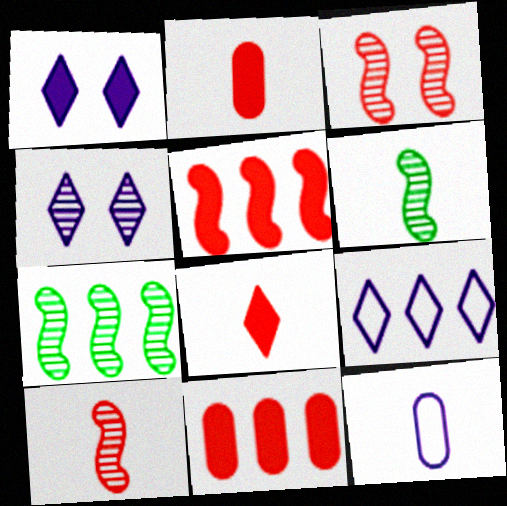[[6, 8, 12], 
[7, 9, 11]]